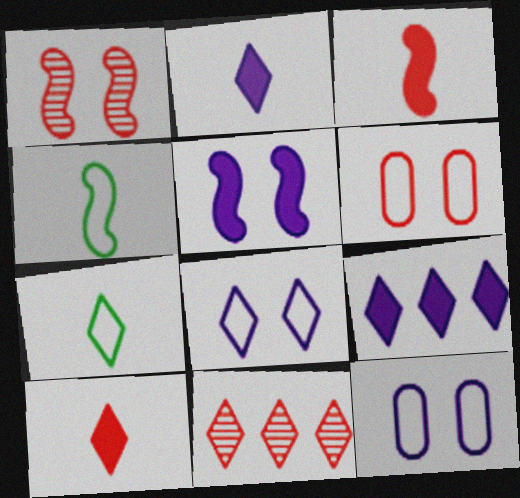[[3, 6, 11]]